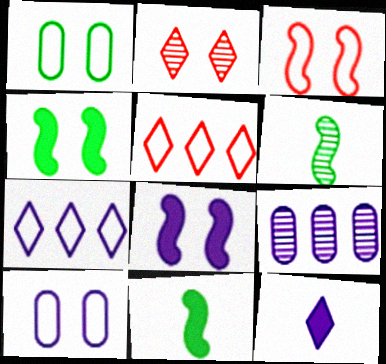[[1, 2, 8], 
[2, 4, 10], 
[2, 6, 9]]